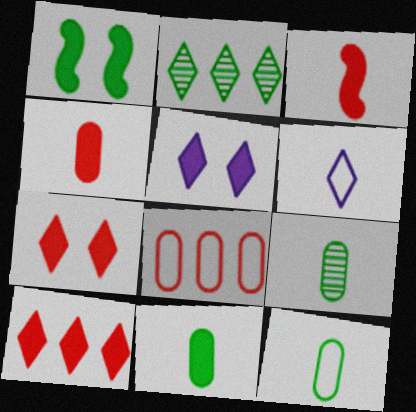[[1, 2, 12], 
[2, 6, 7], 
[3, 6, 9], 
[9, 11, 12]]